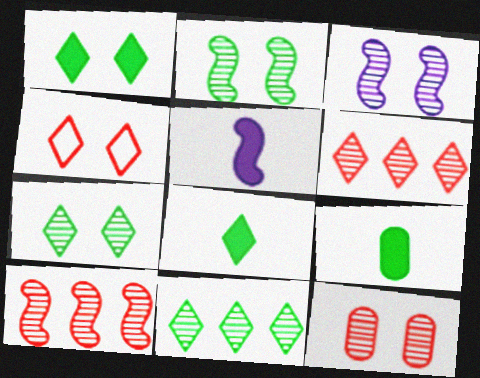[[3, 7, 12]]